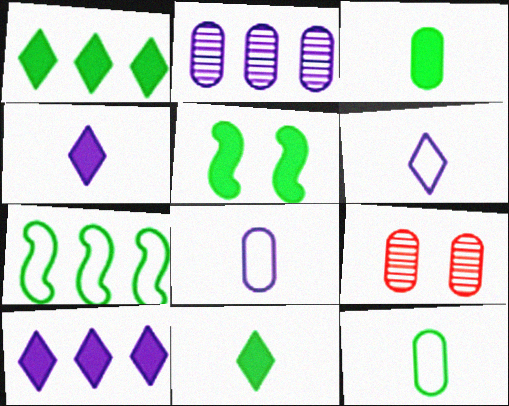[[1, 3, 5], 
[4, 7, 9]]